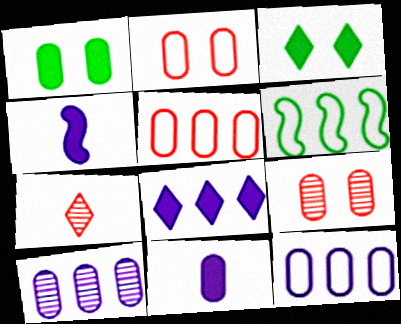[]